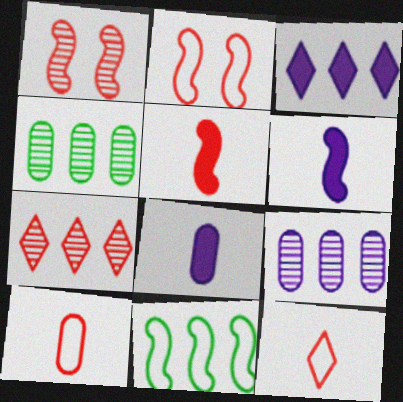[[1, 6, 11]]